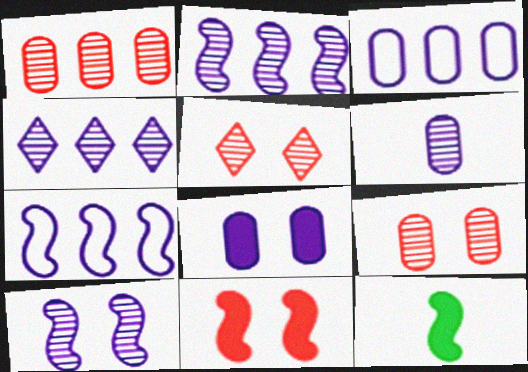[[3, 5, 12], 
[3, 6, 8], 
[4, 6, 10]]